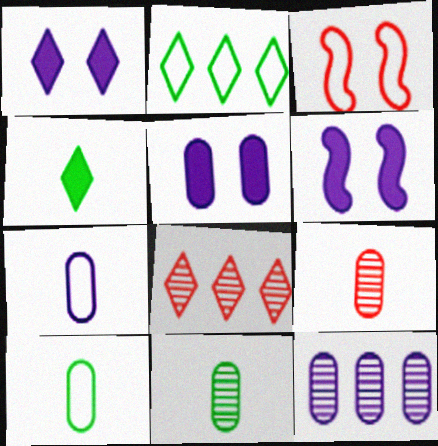[[1, 5, 6], 
[2, 3, 7], 
[2, 6, 9], 
[3, 4, 12], 
[5, 7, 12], 
[6, 8, 10]]